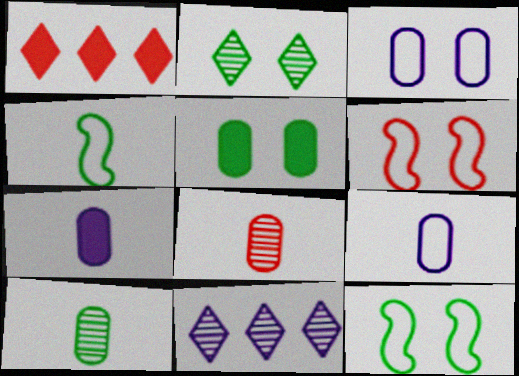[[1, 6, 8], 
[2, 5, 12]]